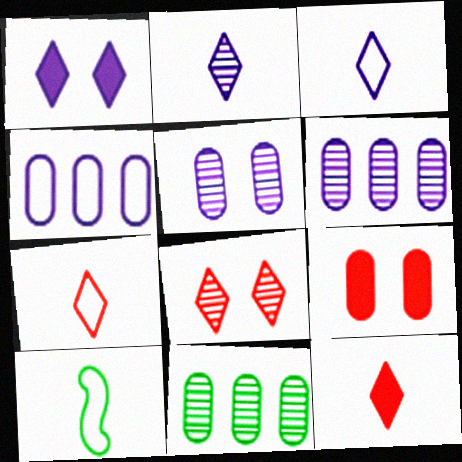[]